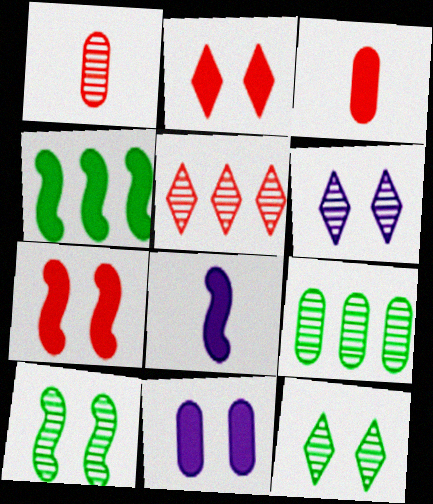[[4, 7, 8]]